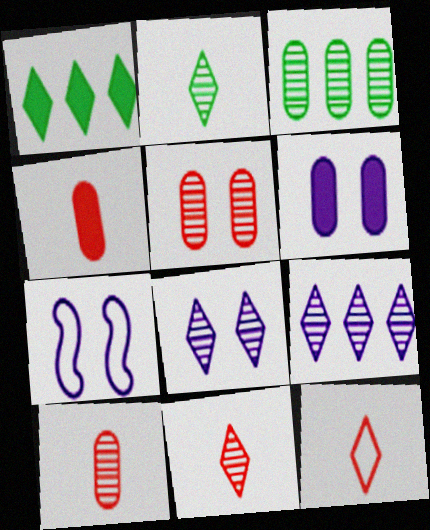[[1, 7, 10], 
[1, 8, 12], 
[6, 7, 8]]